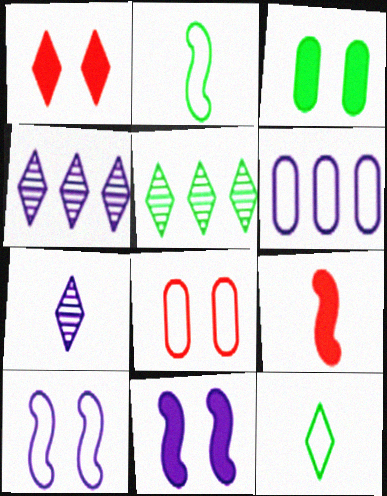[[1, 3, 11], 
[1, 4, 12], 
[2, 3, 5], 
[6, 7, 11]]